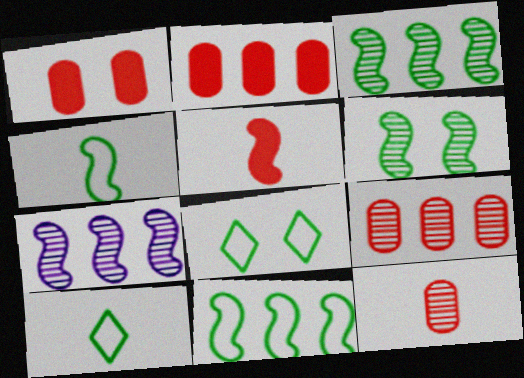[[1, 7, 10]]